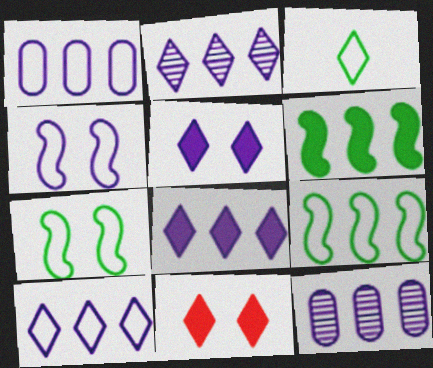[[2, 3, 11], 
[2, 8, 10]]